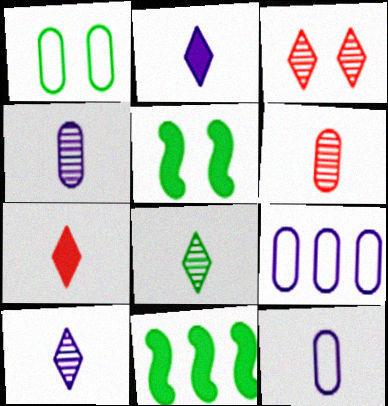[[1, 8, 11], 
[3, 11, 12]]